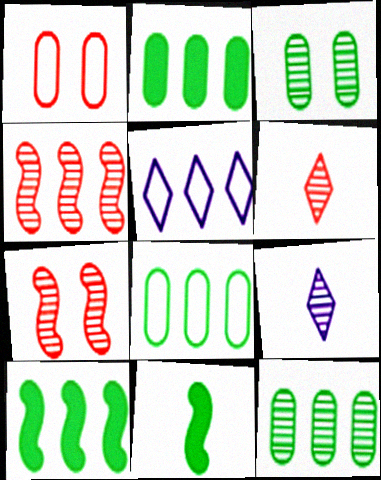[[1, 9, 10], 
[2, 4, 5], 
[2, 8, 12], 
[3, 4, 9], 
[7, 9, 12]]